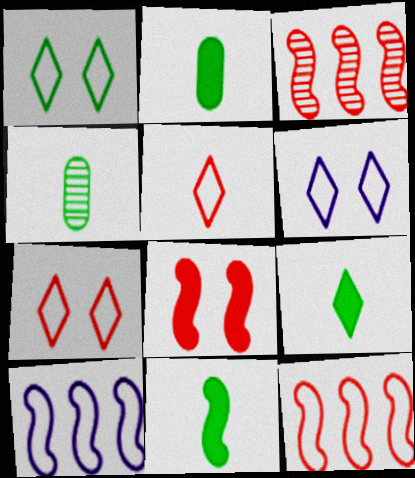[[1, 6, 7], 
[2, 3, 6], 
[2, 9, 11]]